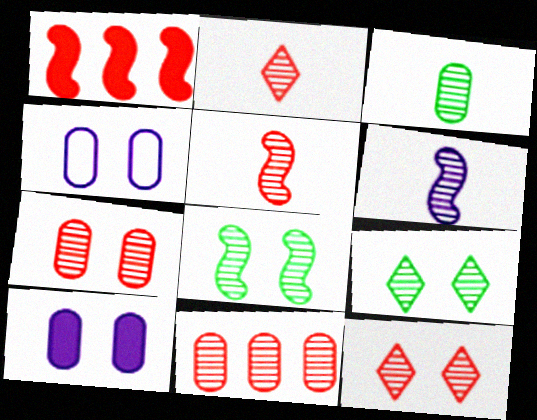[[2, 3, 6], 
[5, 11, 12], 
[6, 9, 11]]